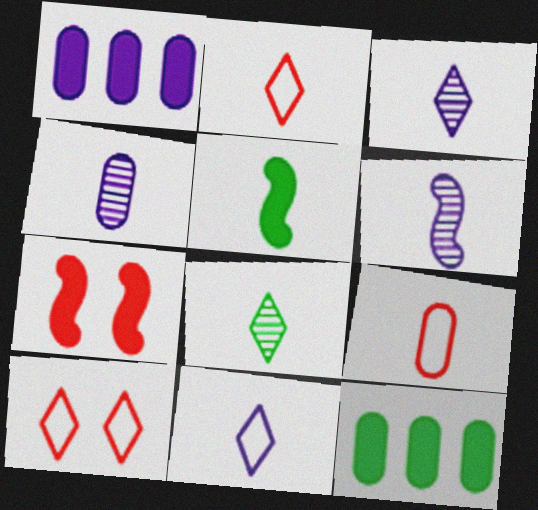[[2, 4, 5], 
[3, 4, 6], 
[3, 5, 9], 
[6, 10, 12]]